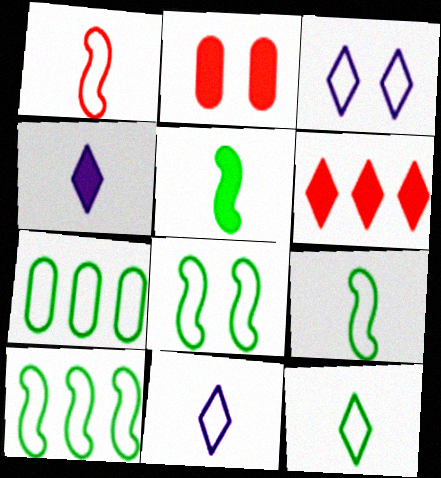[[1, 3, 7], 
[7, 8, 12], 
[8, 9, 10]]